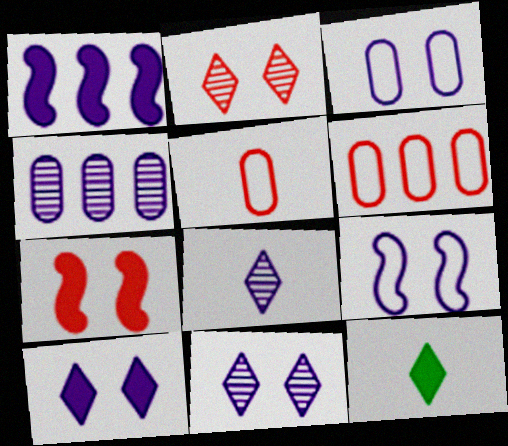[[1, 3, 8]]